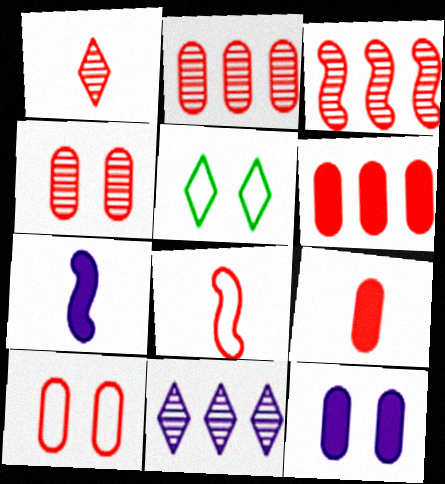[[1, 3, 4], 
[1, 8, 9], 
[2, 5, 7], 
[2, 9, 10]]